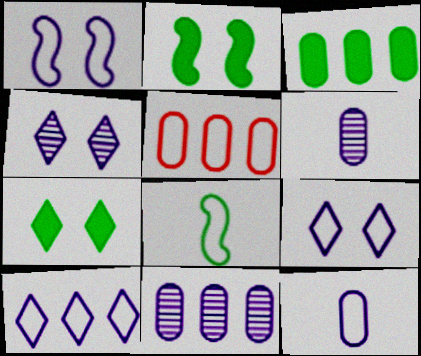[[1, 10, 12], 
[3, 5, 11], 
[5, 8, 9]]